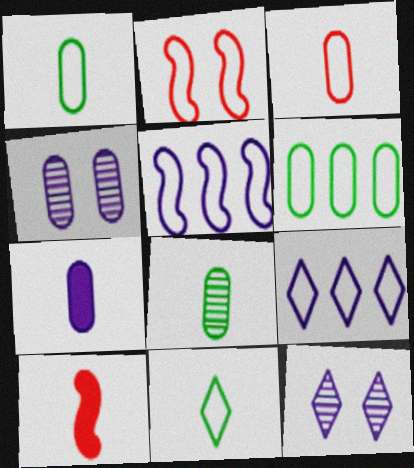[[1, 2, 9], 
[3, 7, 8], 
[5, 7, 12], 
[6, 10, 12]]